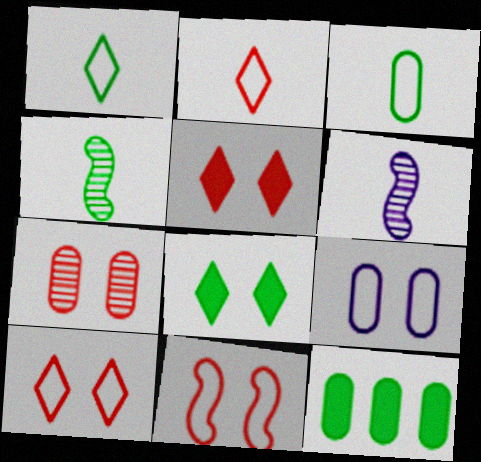[[5, 7, 11], 
[6, 10, 12]]